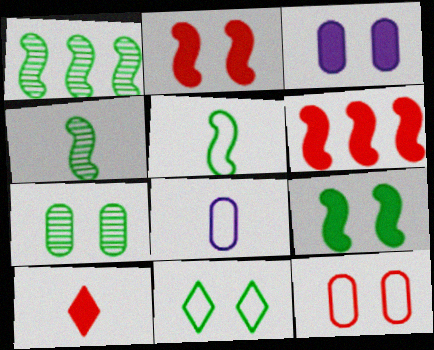[[1, 5, 9], 
[3, 7, 12], 
[4, 8, 10], 
[7, 9, 11]]